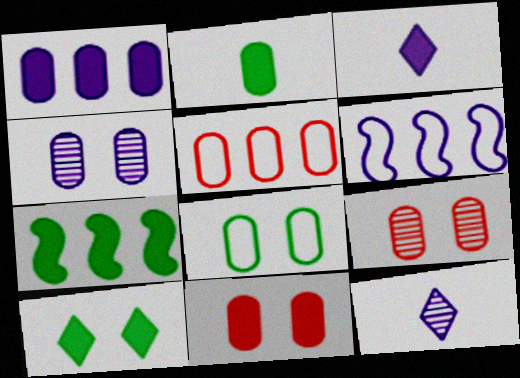[[1, 2, 11], 
[2, 4, 5], 
[2, 7, 10], 
[3, 4, 6], 
[3, 7, 11], 
[4, 8, 11]]